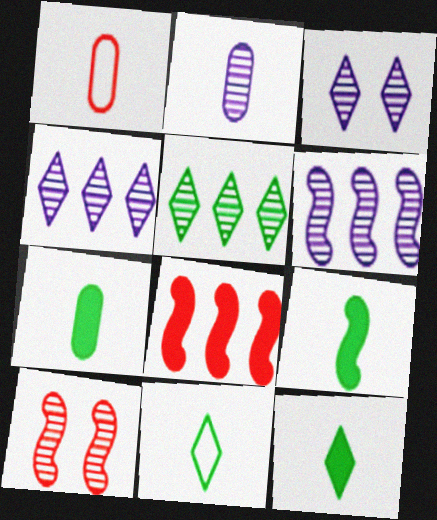[[1, 2, 7], 
[2, 3, 6], 
[2, 5, 10], 
[7, 9, 12]]